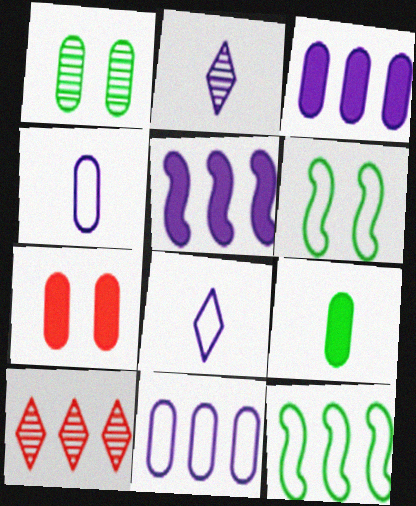[[2, 7, 12], 
[3, 7, 9], 
[3, 10, 12]]